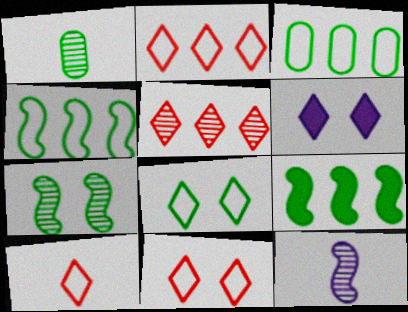[[1, 8, 9], 
[2, 10, 11]]